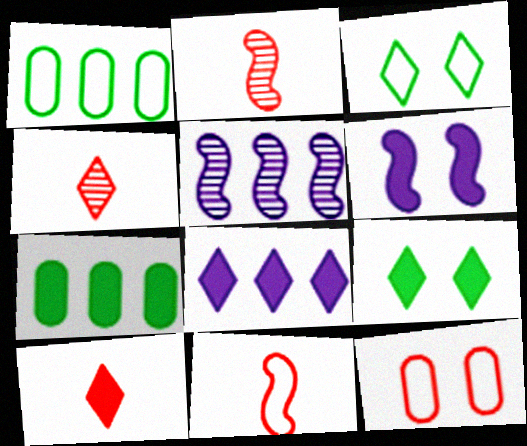[[1, 4, 6], 
[3, 4, 8], 
[6, 7, 10], 
[8, 9, 10]]